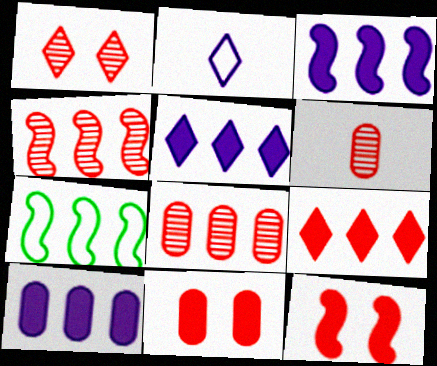[[1, 4, 6], 
[3, 4, 7], 
[3, 5, 10], 
[5, 7, 8]]